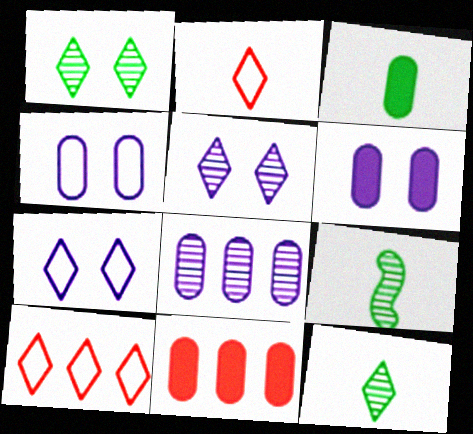[[3, 6, 11], 
[6, 9, 10], 
[7, 9, 11]]